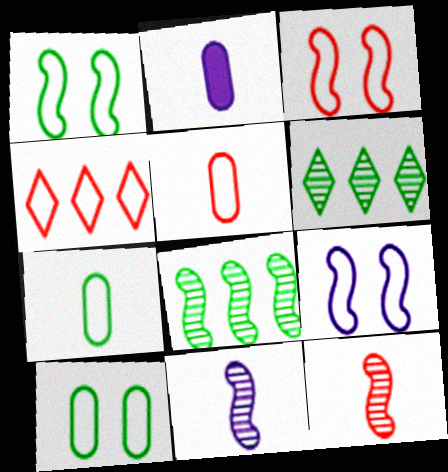[[1, 3, 9], 
[2, 3, 6], 
[3, 4, 5], 
[4, 7, 9]]